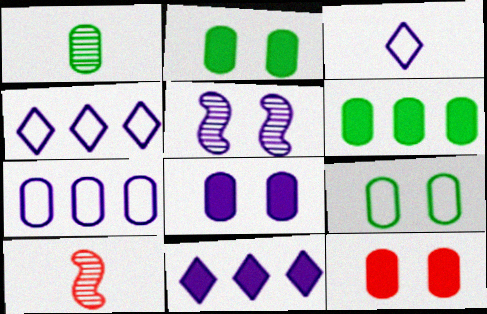[[1, 6, 9], 
[1, 7, 12], 
[2, 4, 10], 
[2, 8, 12], 
[9, 10, 11]]